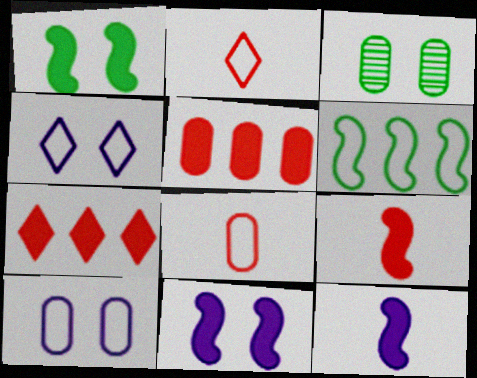[[2, 6, 10], 
[4, 6, 8]]